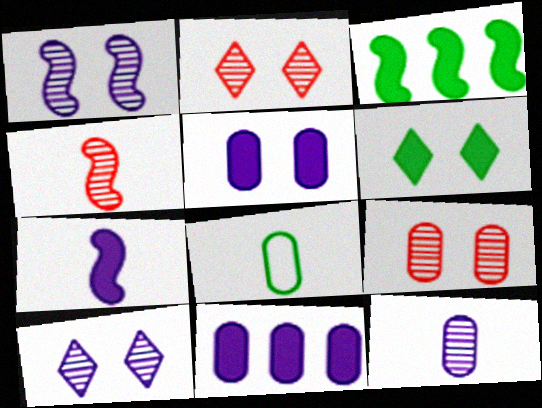[[8, 9, 11]]